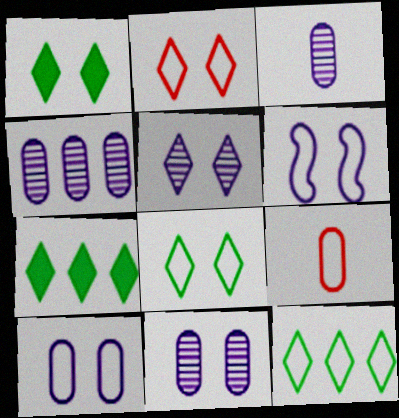[[1, 2, 5], 
[3, 4, 11], 
[6, 9, 12]]